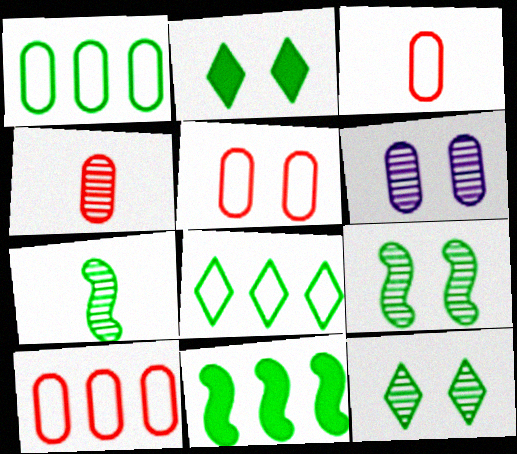[[1, 2, 7], 
[3, 5, 10]]